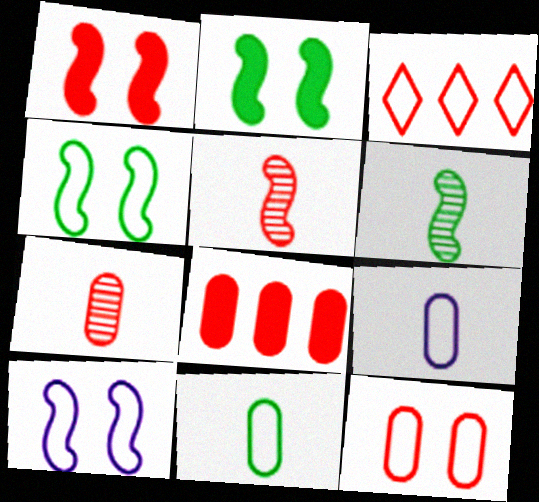[[1, 3, 7], 
[3, 4, 9], 
[3, 10, 11], 
[7, 8, 12]]